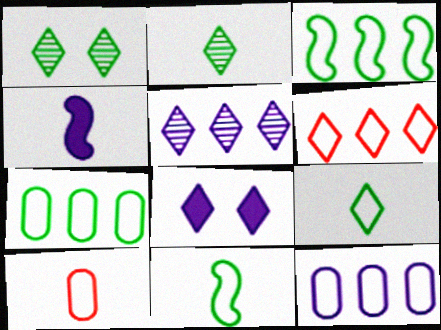[[2, 4, 10], 
[2, 6, 8], 
[3, 6, 12]]